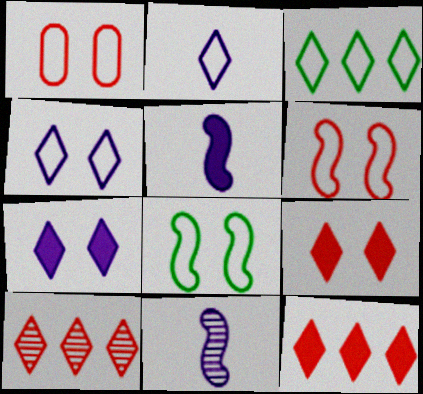[[1, 4, 8]]